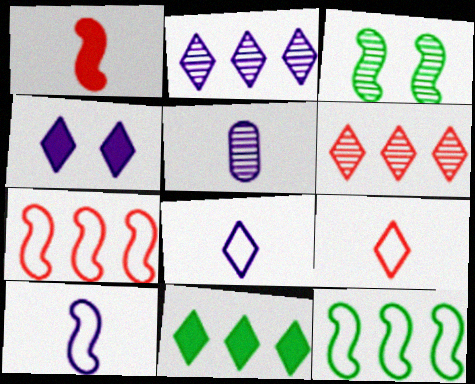[[2, 4, 8], 
[3, 5, 6]]